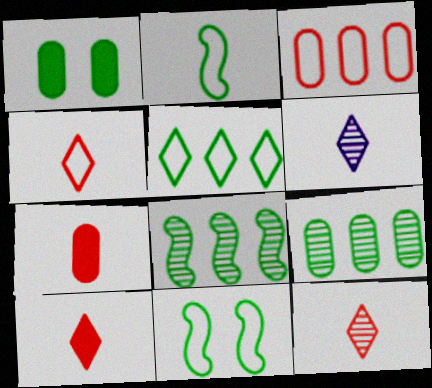[[2, 6, 7], 
[4, 10, 12]]